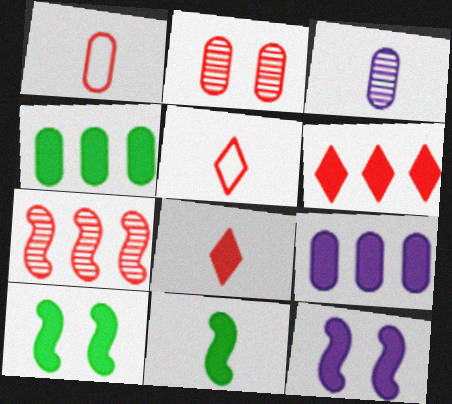[[3, 5, 11], 
[4, 8, 12], 
[8, 9, 10]]